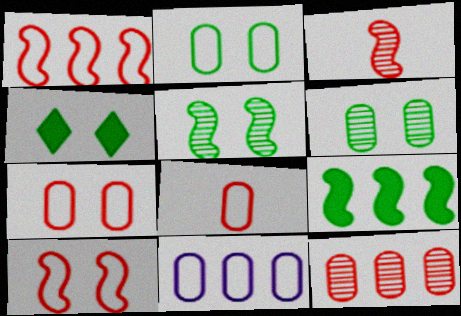[[2, 4, 5], 
[2, 8, 11], 
[3, 4, 11]]